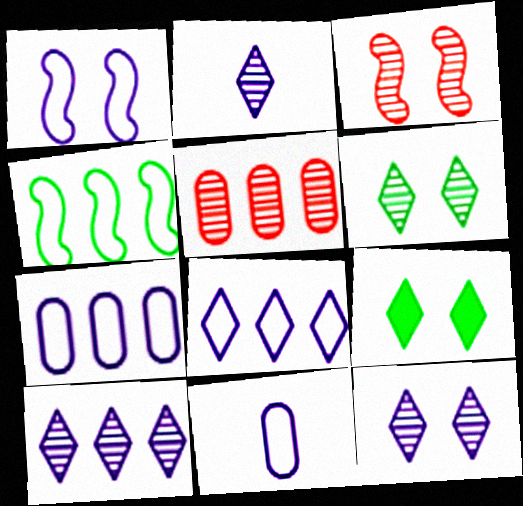[[1, 8, 11], 
[2, 10, 12]]